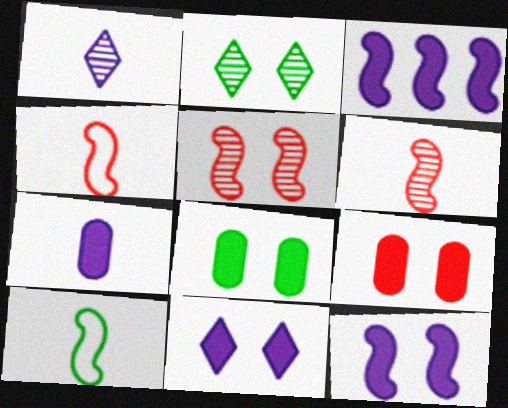[[3, 5, 10], 
[3, 7, 11]]